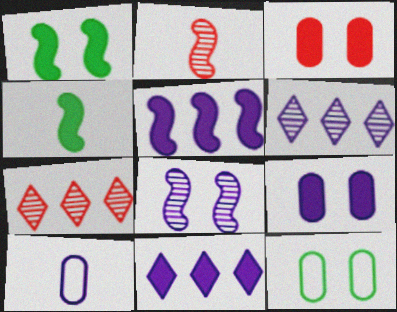[[1, 7, 10], 
[2, 11, 12], 
[3, 4, 11], 
[8, 10, 11]]